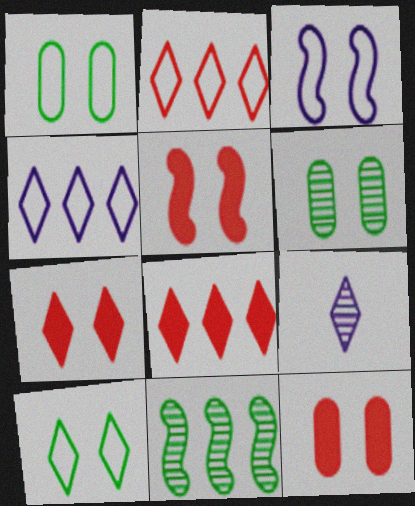[[3, 6, 7], 
[5, 7, 12], 
[8, 9, 10]]